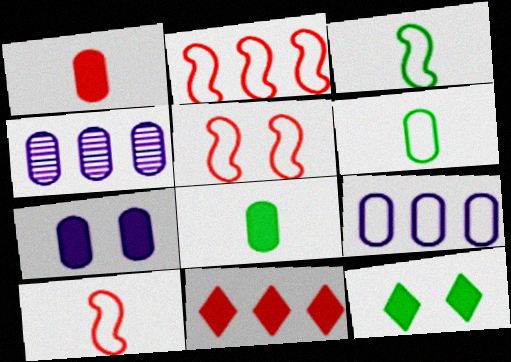[[2, 5, 10], 
[4, 10, 12]]